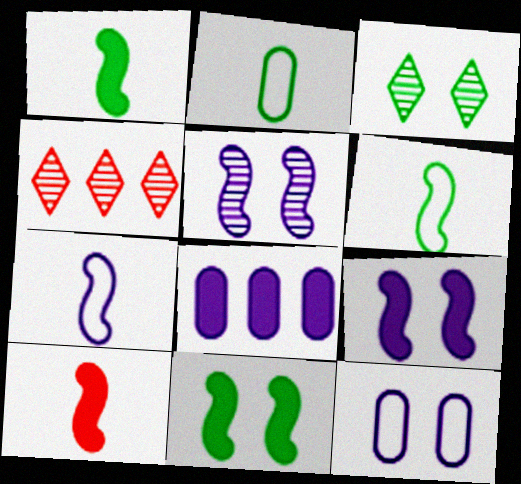[[1, 4, 12], 
[2, 4, 9]]